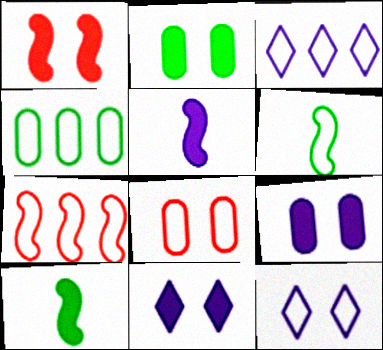[[1, 2, 11], 
[3, 4, 7], 
[3, 6, 8]]